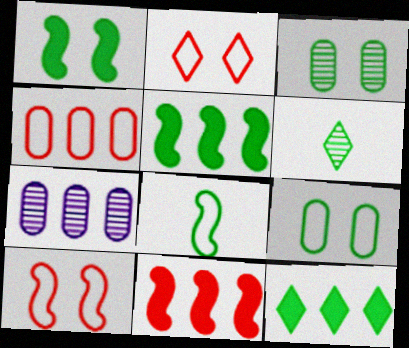[[3, 8, 12], 
[5, 6, 9]]